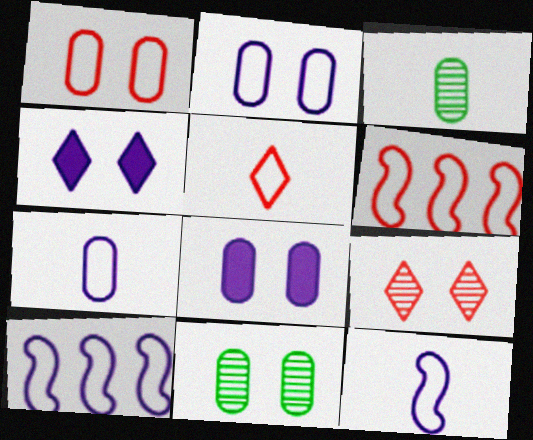[[1, 5, 6], 
[1, 8, 11], 
[3, 4, 6]]